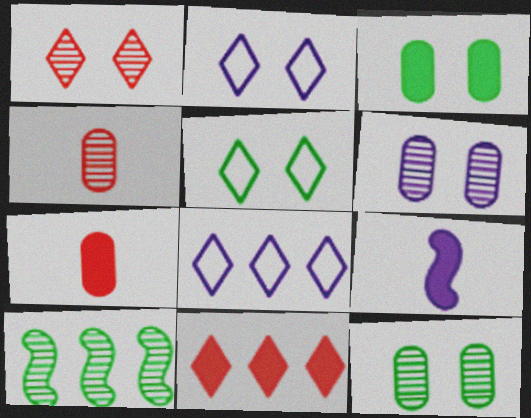[[2, 7, 10], 
[3, 9, 11], 
[6, 8, 9]]